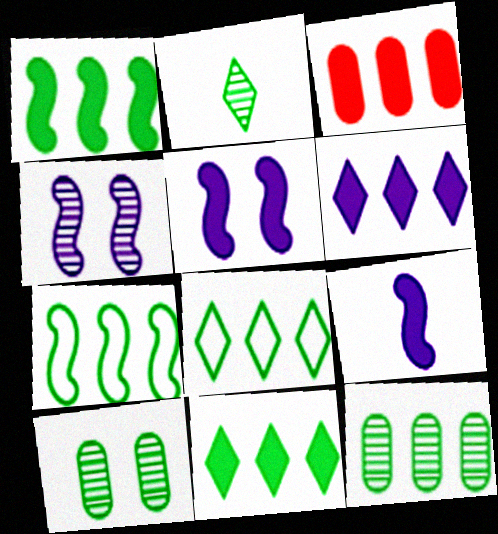[[1, 3, 6], 
[1, 8, 12], 
[7, 11, 12]]